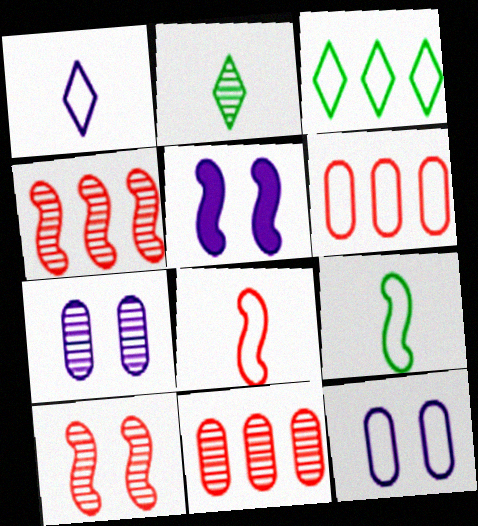[[2, 4, 7], 
[2, 5, 6], 
[3, 8, 12], 
[4, 5, 9]]